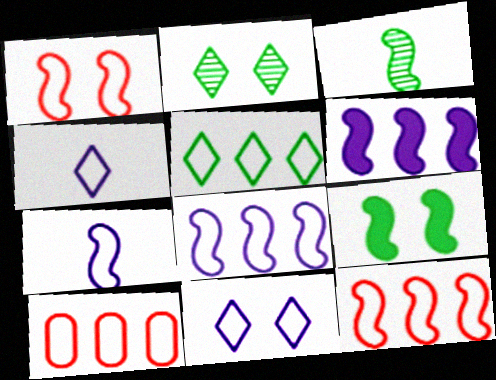[[1, 3, 6], 
[5, 8, 10]]